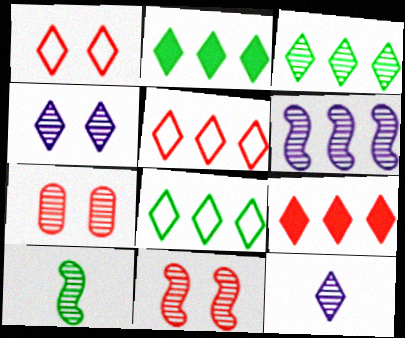[[1, 2, 12], 
[2, 3, 8], 
[6, 10, 11]]